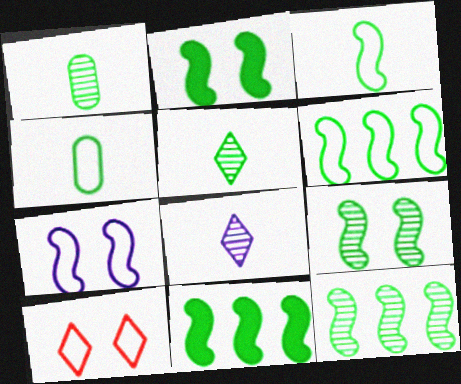[[2, 3, 12], 
[3, 9, 11], 
[6, 11, 12]]